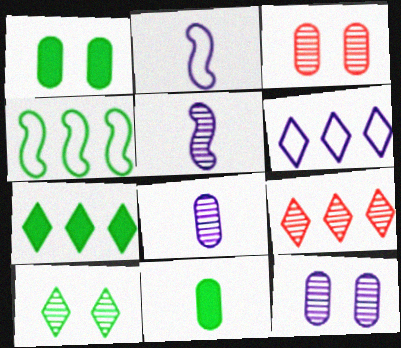[[1, 2, 9], 
[2, 3, 7], 
[4, 10, 11], 
[6, 7, 9]]